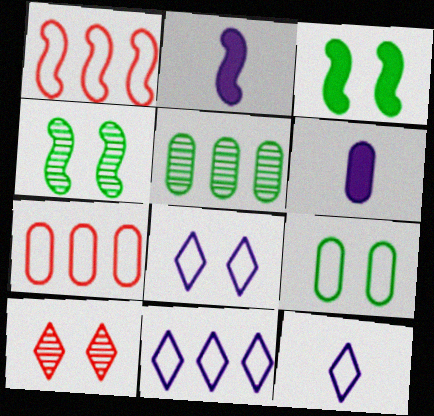[[1, 2, 4], 
[1, 9, 12], 
[8, 11, 12]]